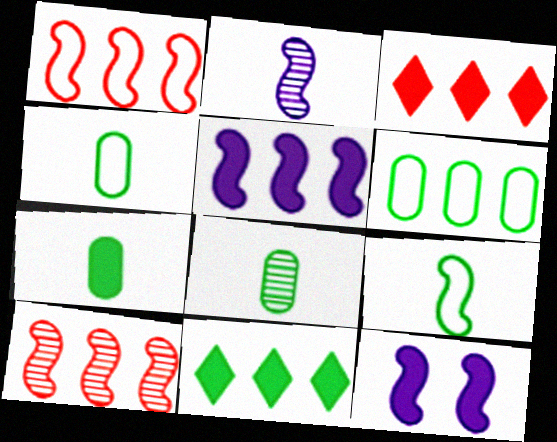[[3, 7, 12], 
[4, 7, 8], 
[9, 10, 12]]